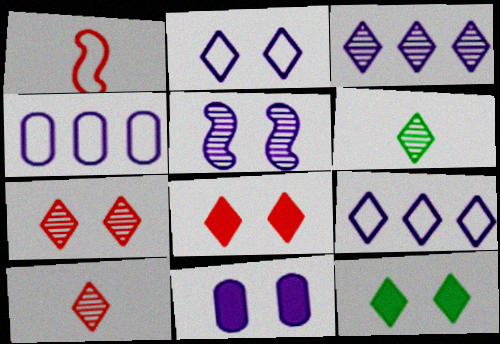[[2, 5, 11], 
[2, 7, 12], 
[3, 6, 7], 
[6, 8, 9], 
[9, 10, 12]]